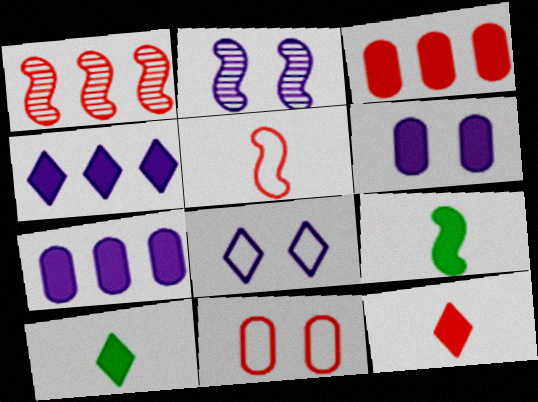[[1, 11, 12], 
[2, 6, 8]]